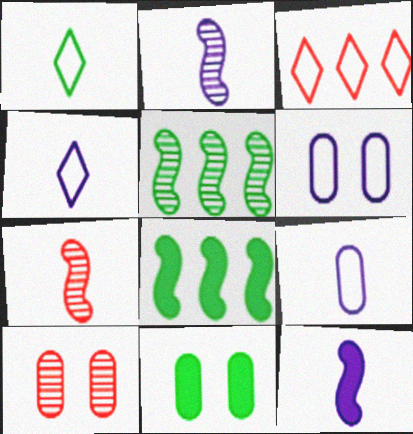[[1, 5, 11], 
[2, 3, 11], 
[4, 8, 10], 
[6, 10, 11]]